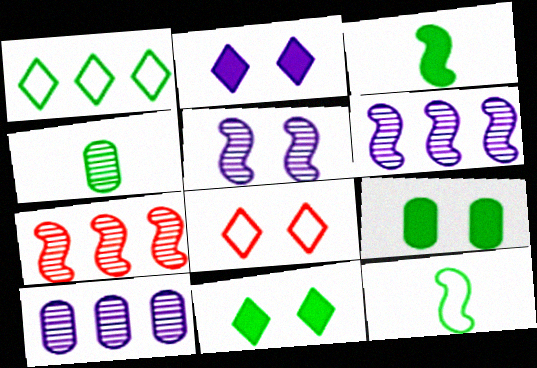[[3, 8, 10], 
[5, 8, 9]]